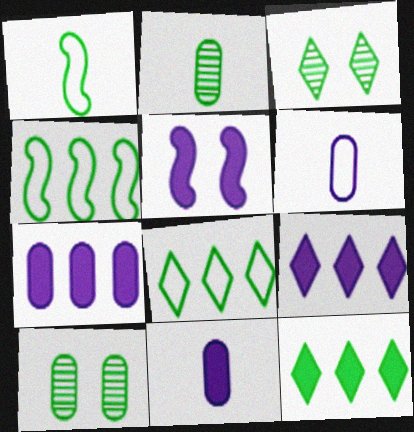[[1, 10, 12], 
[5, 9, 11]]